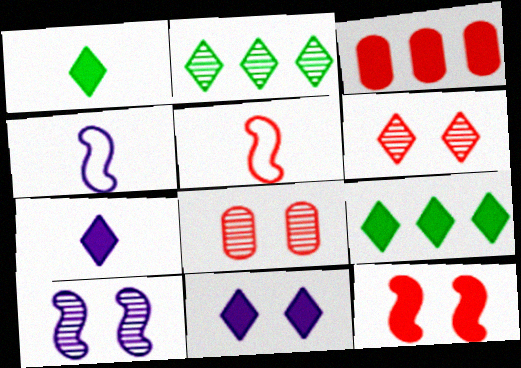[[3, 5, 6], 
[4, 8, 9]]